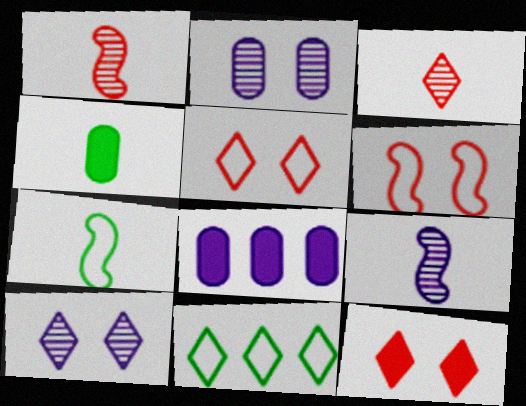[]